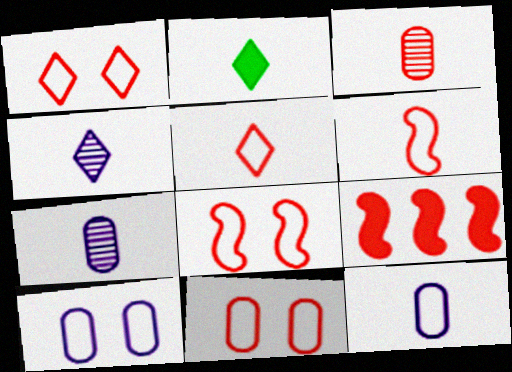[[1, 3, 9], 
[1, 8, 11], 
[2, 4, 5], 
[2, 6, 7]]